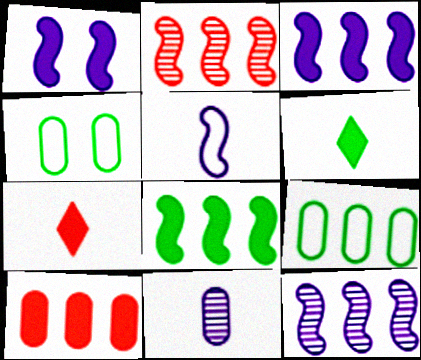[[1, 5, 12], 
[1, 6, 10], 
[4, 7, 12], 
[4, 10, 11]]